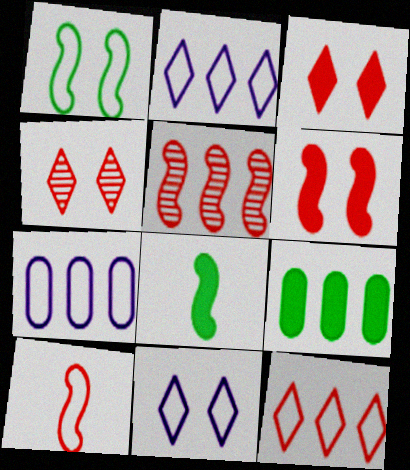[[2, 5, 9], 
[4, 7, 8], 
[5, 6, 10]]